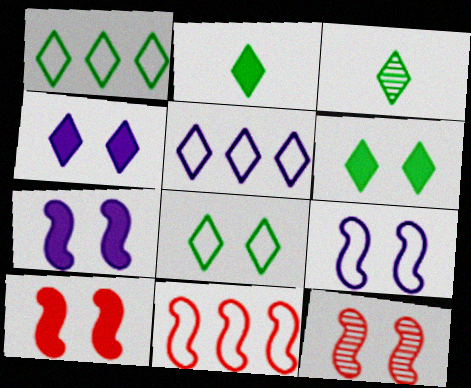[[1, 3, 6]]